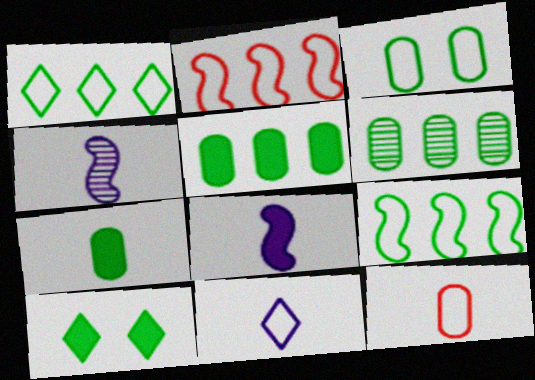[[2, 3, 11], 
[3, 6, 7]]